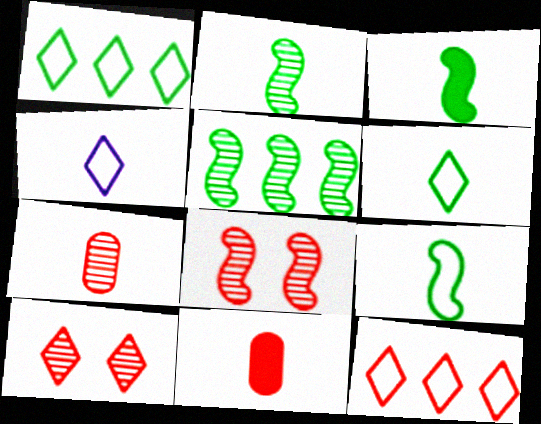[[2, 3, 9], 
[2, 4, 11], 
[3, 4, 7], 
[8, 11, 12]]